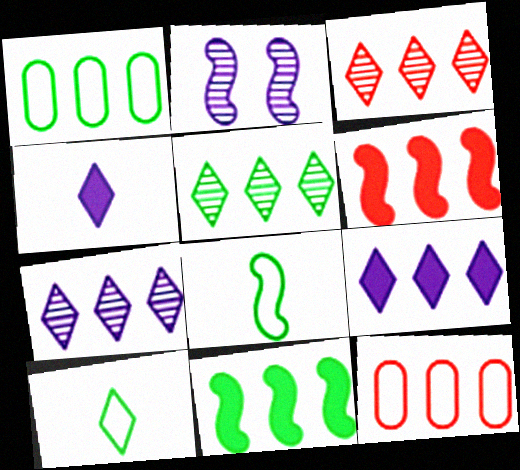[[1, 5, 11], 
[1, 6, 7], 
[2, 6, 8], 
[3, 5, 7], 
[3, 6, 12], 
[7, 11, 12]]